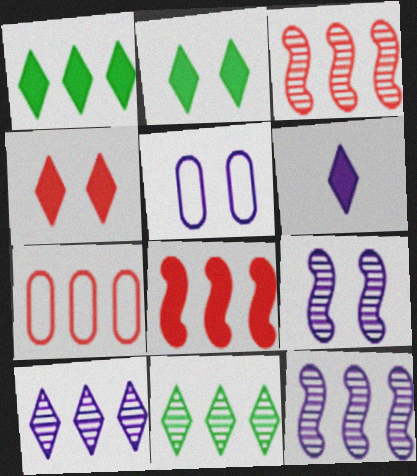[[1, 4, 6], 
[1, 7, 12], 
[5, 6, 12]]